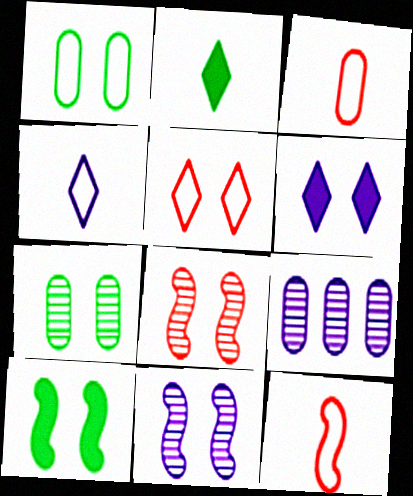[[1, 6, 8]]